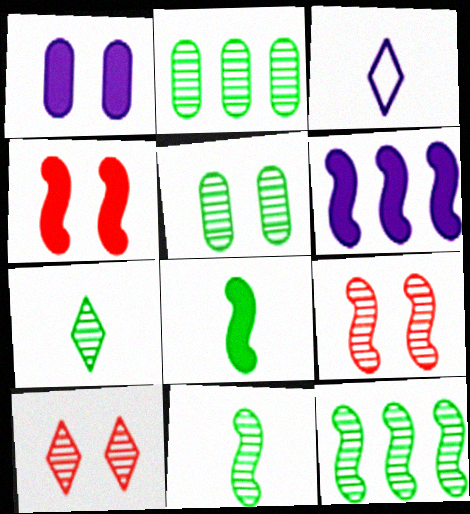[[2, 3, 4], 
[4, 6, 8], 
[5, 7, 12]]